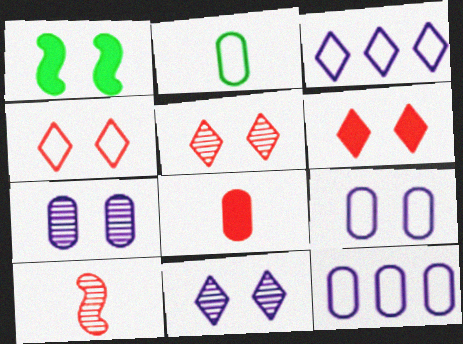[[1, 4, 7], 
[1, 5, 9], 
[4, 5, 6]]